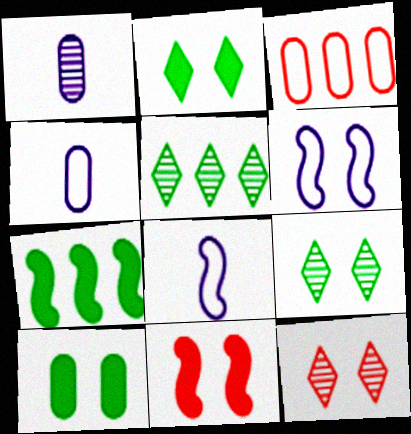[[1, 3, 10], 
[4, 5, 11], 
[4, 7, 12], 
[6, 10, 12]]